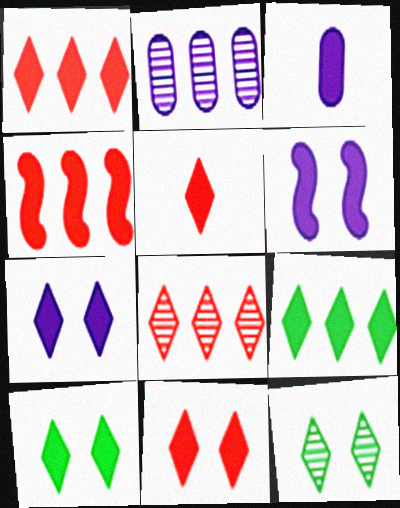[[1, 5, 11], 
[3, 4, 10], 
[5, 7, 9], 
[7, 10, 11]]